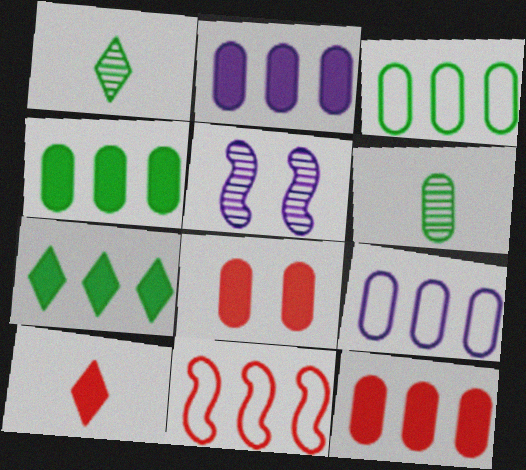[[2, 4, 12], 
[3, 5, 10], 
[6, 8, 9]]